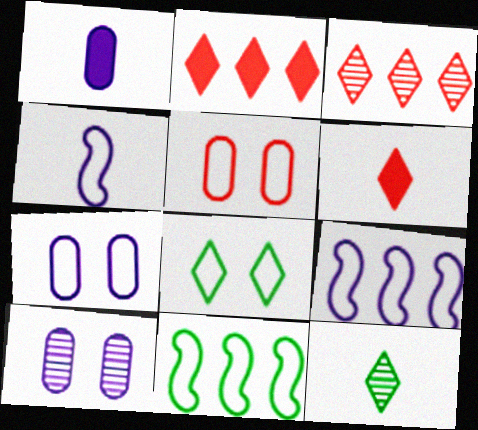[[6, 10, 11]]